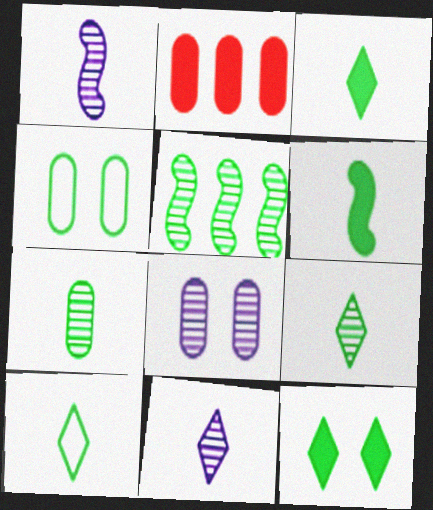[[3, 4, 5], 
[3, 9, 10], 
[6, 7, 10]]